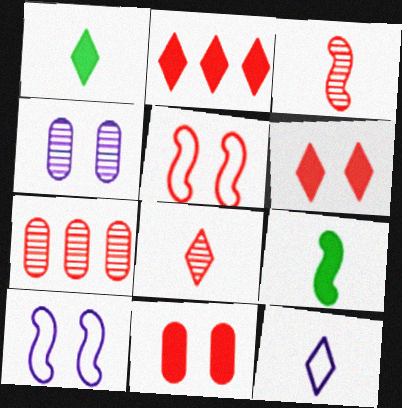[[1, 7, 10], 
[1, 8, 12]]